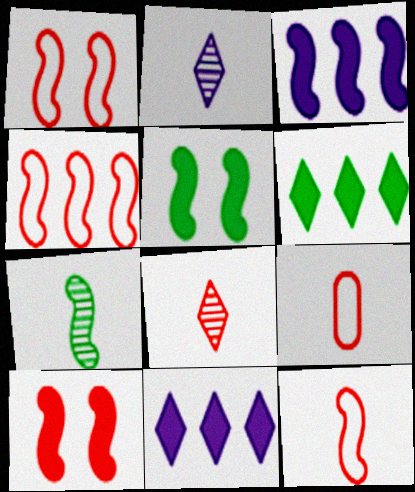[[1, 3, 7], 
[1, 4, 12]]